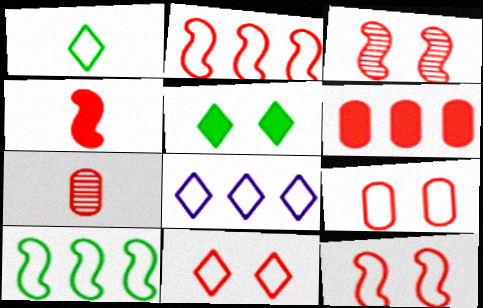[[1, 8, 11], 
[2, 3, 4], 
[6, 7, 9], 
[9, 11, 12]]